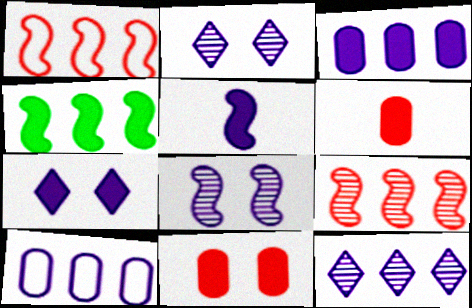[[2, 5, 10], 
[3, 5, 7], 
[4, 6, 7]]